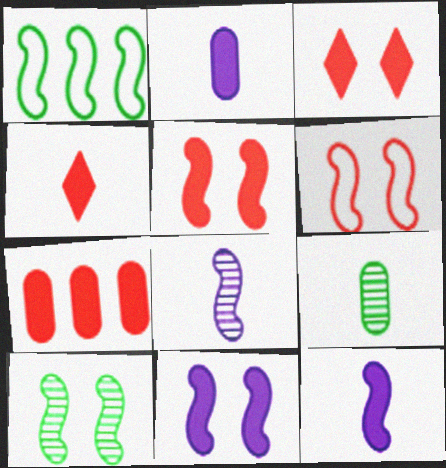[[1, 5, 8], 
[4, 5, 7], 
[6, 10, 11]]